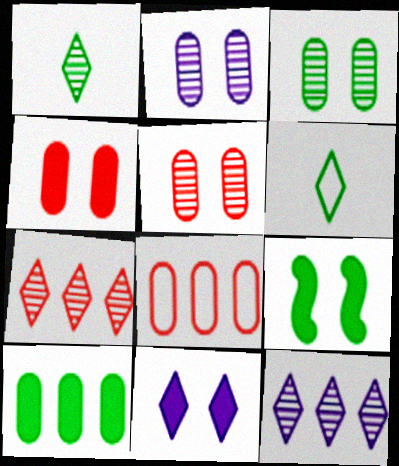[[2, 3, 5], 
[4, 9, 11], 
[6, 7, 11]]